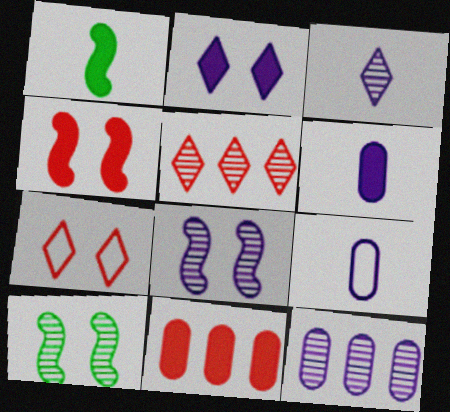[[1, 2, 11], 
[1, 7, 12], 
[3, 8, 12]]